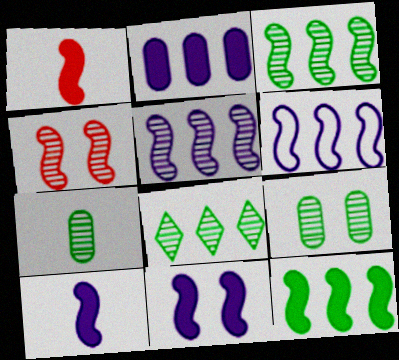[[1, 11, 12]]